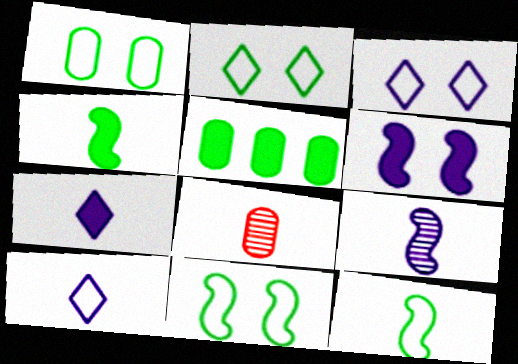[[1, 2, 11], 
[4, 8, 10], 
[7, 8, 12]]